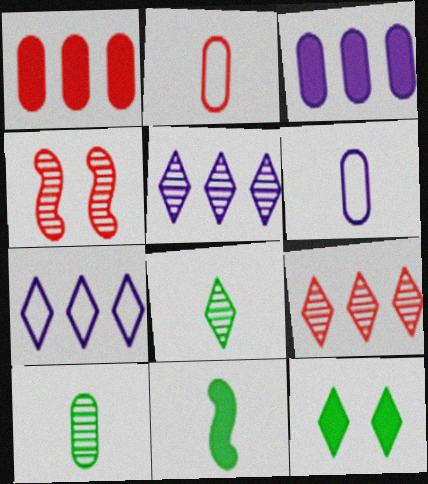[[4, 5, 10]]